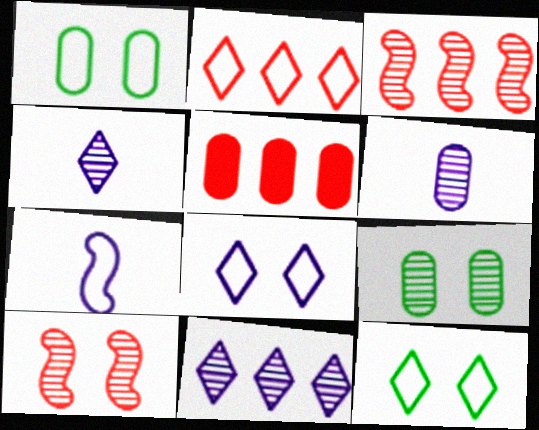[[1, 2, 7], 
[1, 5, 6], 
[2, 3, 5], 
[3, 4, 9]]